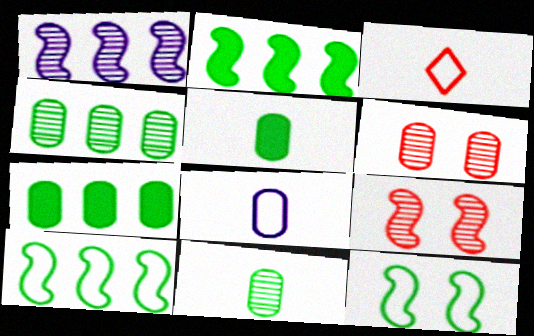[[6, 7, 8]]